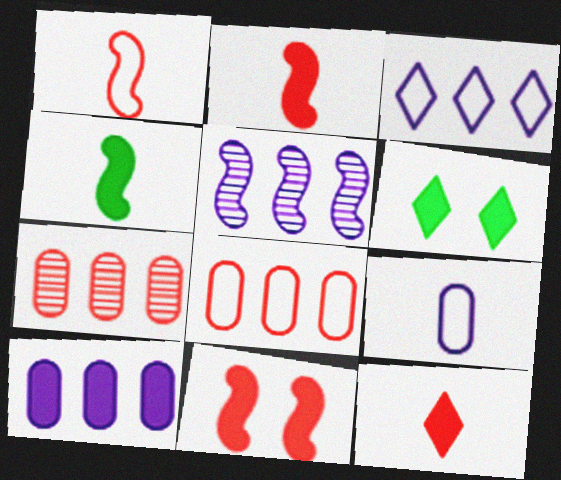[[2, 6, 10], 
[3, 5, 10]]